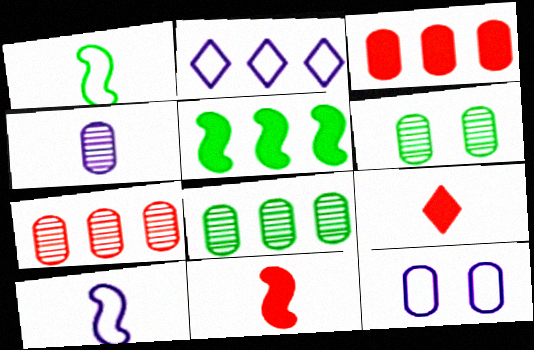[[1, 4, 9], 
[2, 5, 7], 
[2, 6, 11], 
[2, 10, 12], 
[4, 6, 7]]